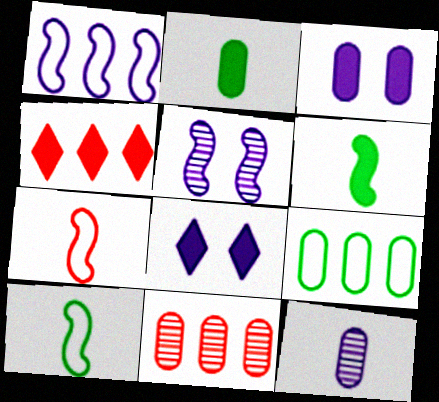[[1, 8, 12], 
[3, 4, 6], 
[8, 10, 11]]